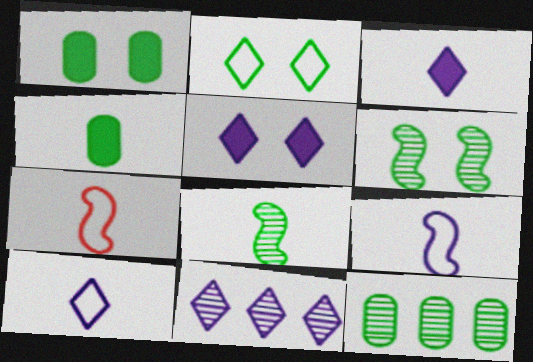[[1, 2, 6], 
[1, 7, 11], 
[5, 7, 12], 
[5, 10, 11]]